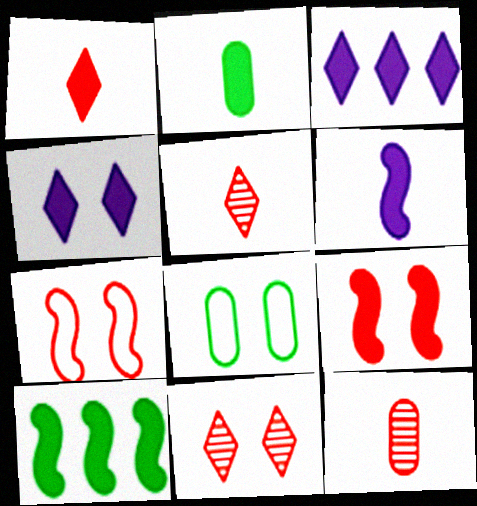[[1, 2, 6], 
[2, 3, 9], 
[6, 9, 10]]